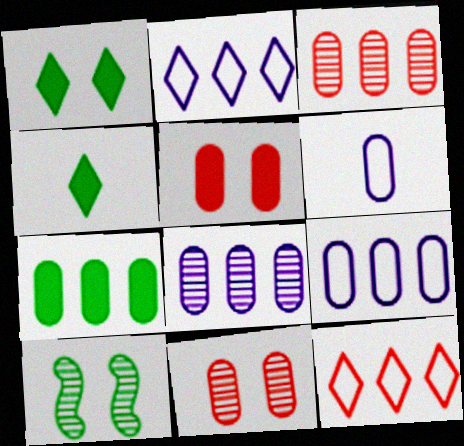[[3, 7, 9], 
[6, 7, 11]]